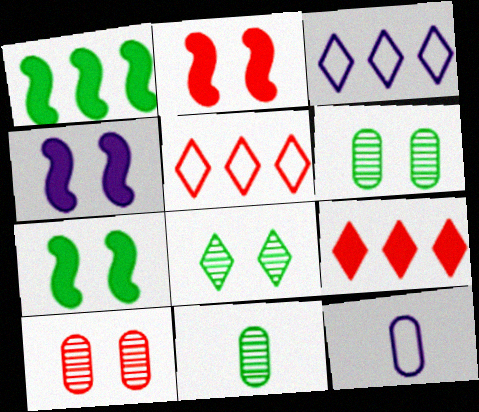[[2, 3, 11], 
[2, 4, 7], 
[4, 5, 11]]